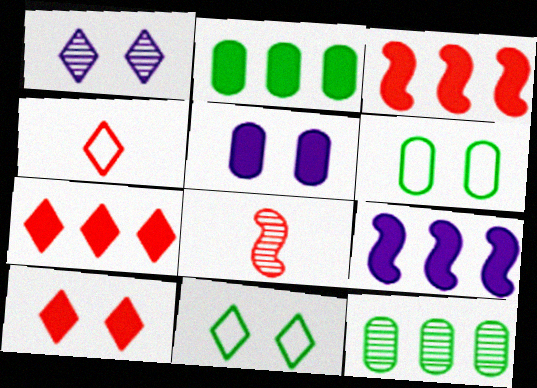[[1, 8, 12], 
[1, 10, 11], 
[2, 7, 9]]